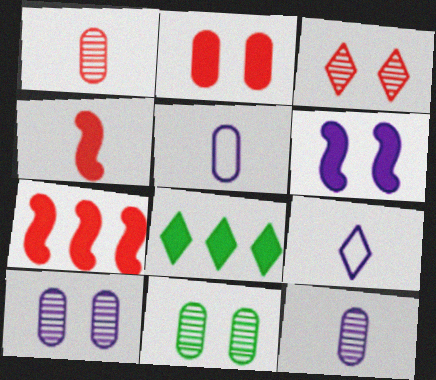[[3, 8, 9], 
[7, 9, 11]]